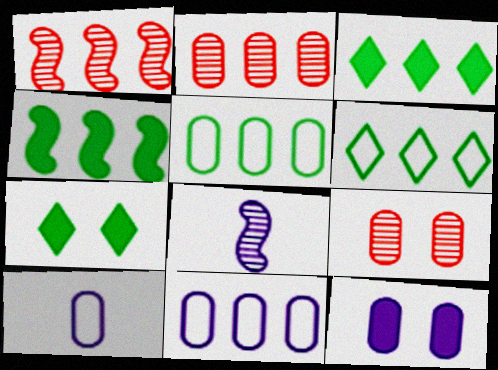[[1, 3, 11], 
[1, 7, 10]]